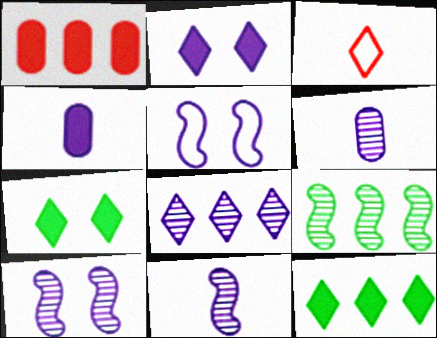[[3, 7, 8], 
[4, 5, 8], 
[6, 8, 10]]